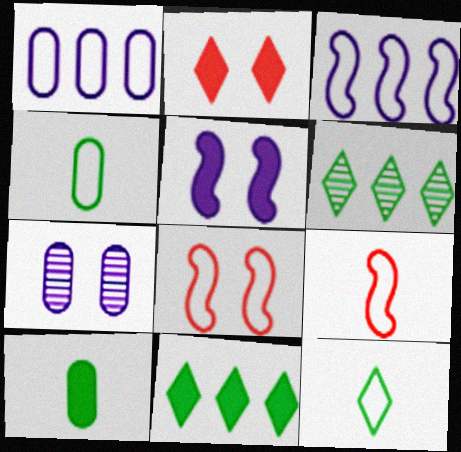[[1, 8, 12], 
[7, 9, 11]]